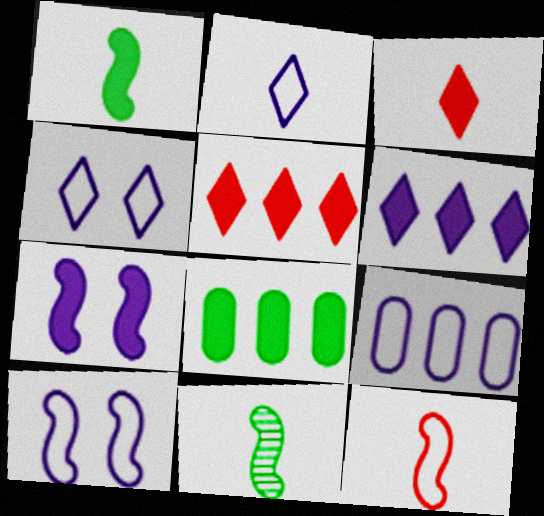[[2, 9, 10], 
[3, 7, 8]]